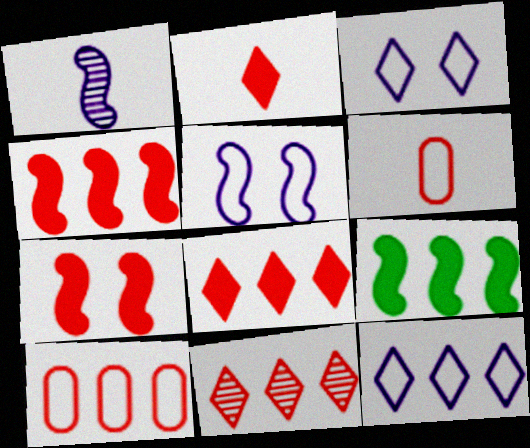[[4, 10, 11], 
[6, 7, 11]]